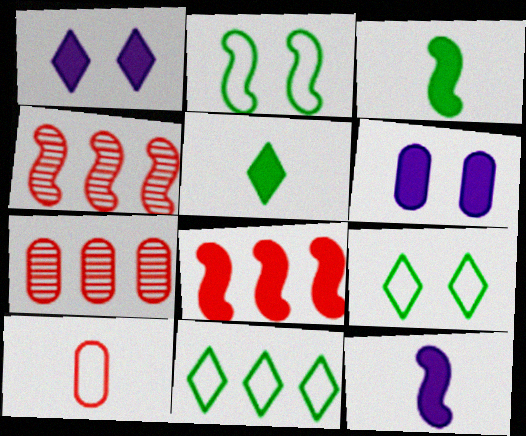[[2, 4, 12], 
[5, 6, 8], 
[7, 9, 12]]